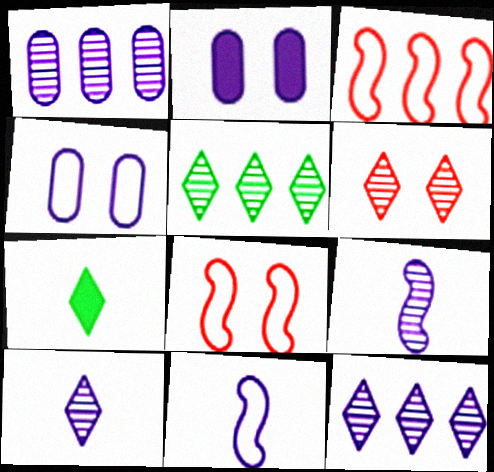[[1, 7, 8], 
[2, 11, 12], 
[5, 6, 10]]